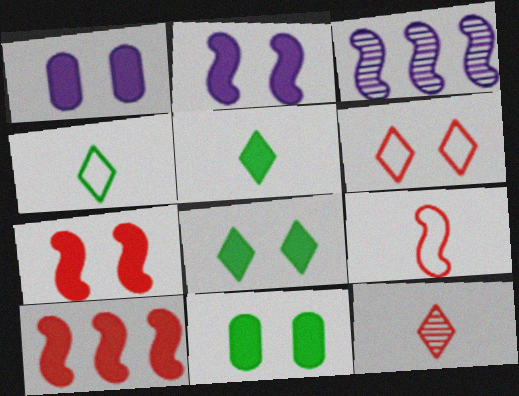[[1, 5, 10], 
[1, 7, 8]]